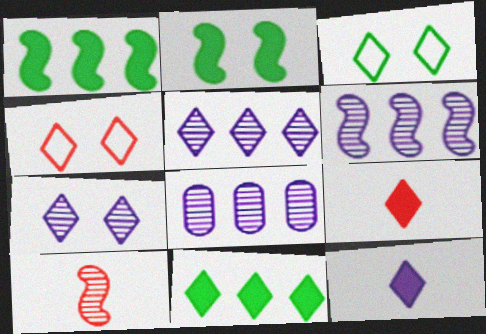[[3, 5, 9], 
[5, 6, 8]]